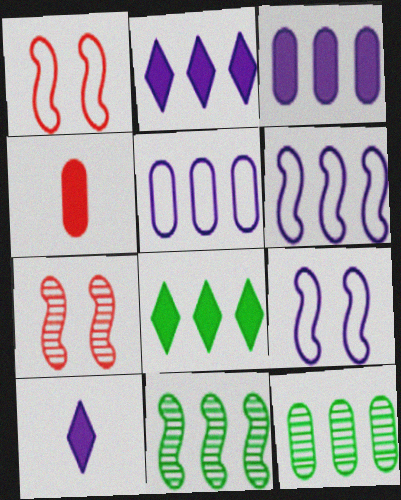[[1, 10, 12]]